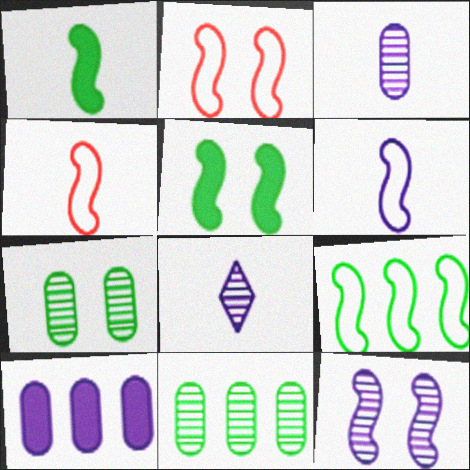[[2, 5, 12], 
[2, 6, 9]]